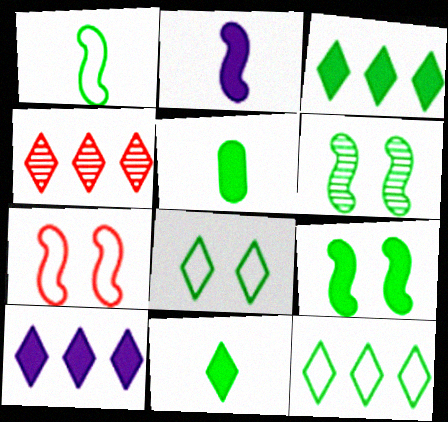[[3, 5, 9], 
[4, 10, 12], 
[5, 6, 12]]